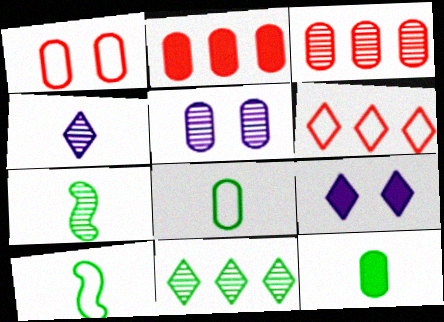[[2, 5, 8], 
[3, 9, 10]]